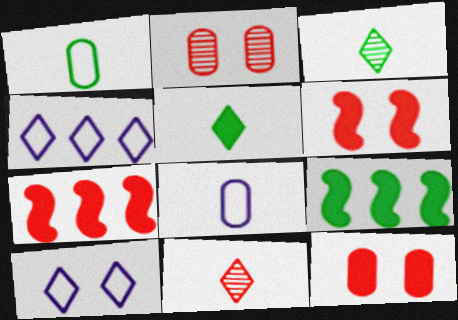[]